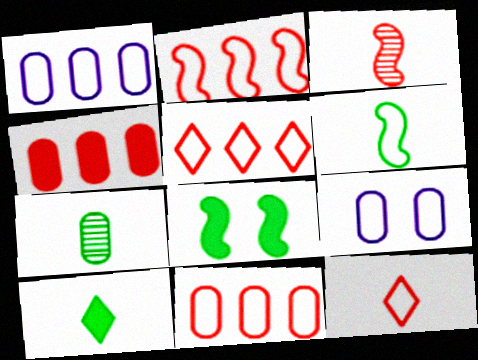[[2, 5, 11], 
[4, 7, 9], 
[5, 6, 9], 
[6, 7, 10]]